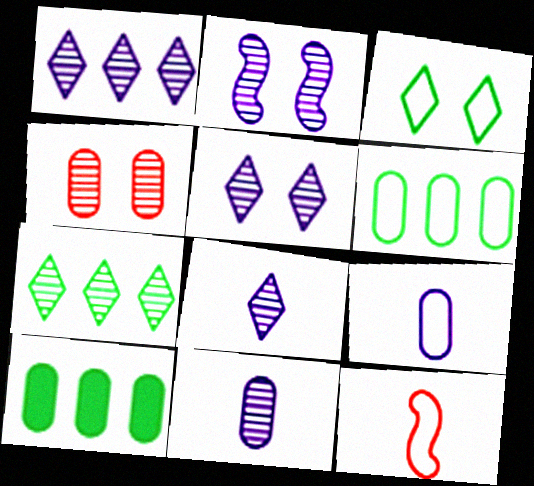[[1, 2, 11], 
[1, 5, 8], 
[4, 9, 10], 
[5, 10, 12]]